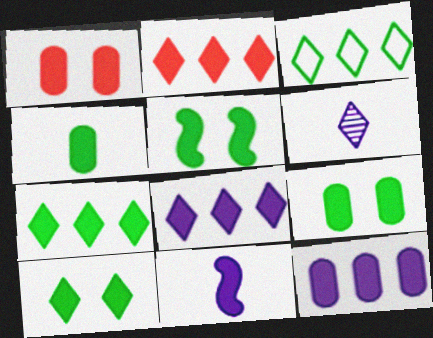[[1, 4, 12], 
[1, 7, 11], 
[2, 7, 8], 
[2, 9, 11], 
[4, 5, 7], 
[5, 9, 10]]